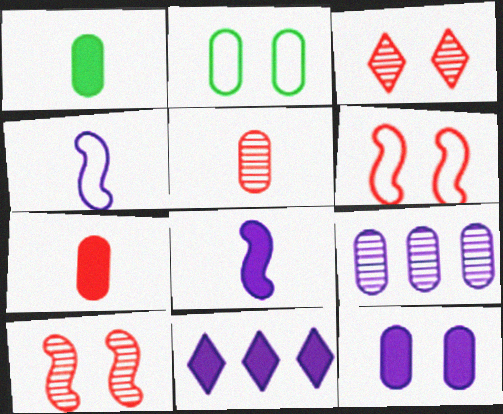[[2, 7, 9], 
[8, 11, 12]]